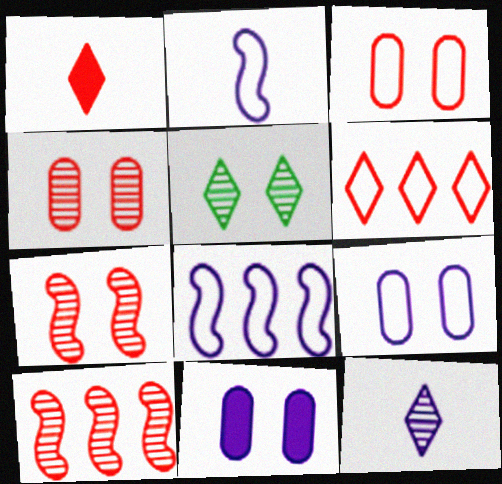[[1, 3, 10], 
[8, 11, 12]]